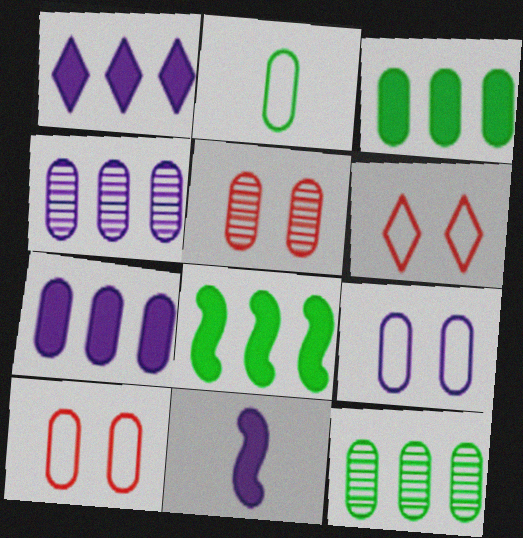[[2, 5, 7], 
[6, 11, 12]]